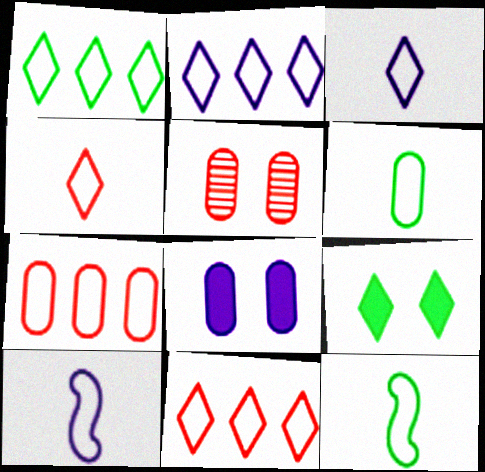[[1, 2, 11], 
[4, 6, 10]]